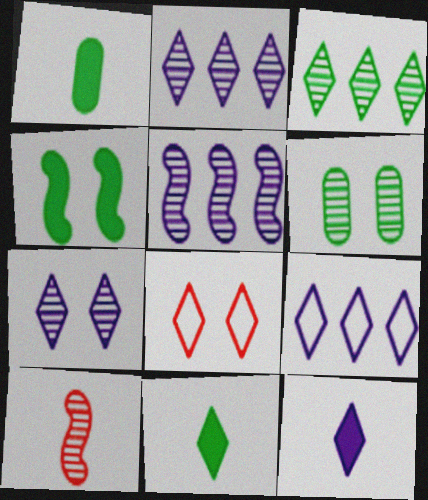[[1, 5, 8], 
[2, 6, 10], 
[2, 8, 11], 
[3, 8, 12], 
[7, 9, 12]]